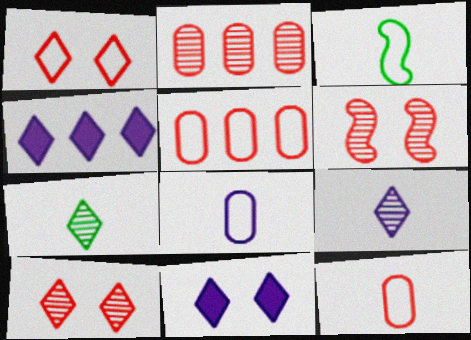[[1, 4, 7], 
[2, 3, 11]]